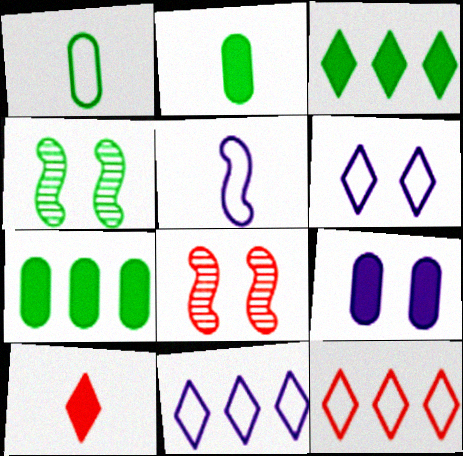[[1, 3, 4], 
[2, 8, 11]]